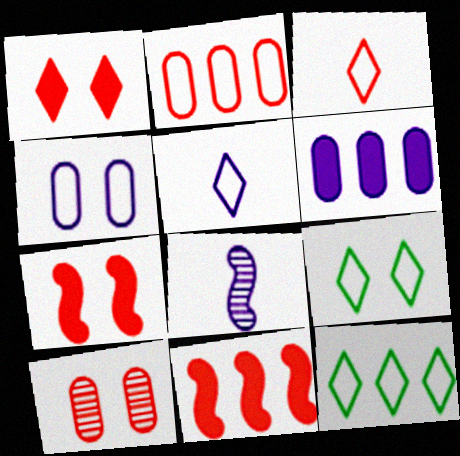[[3, 10, 11]]